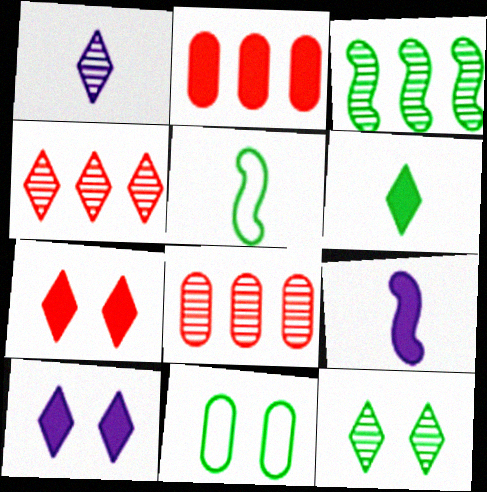[[1, 4, 12], 
[3, 6, 11], 
[4, 9, 11], 
[5, 8, 10]]